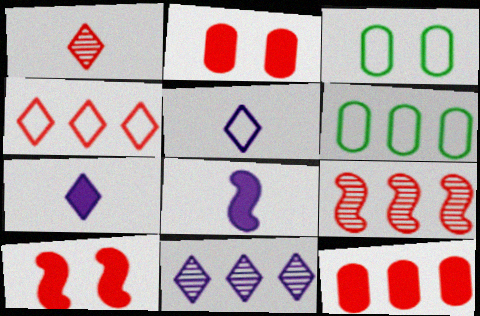[[3, 7, 9], 
[4, 9, 12]]